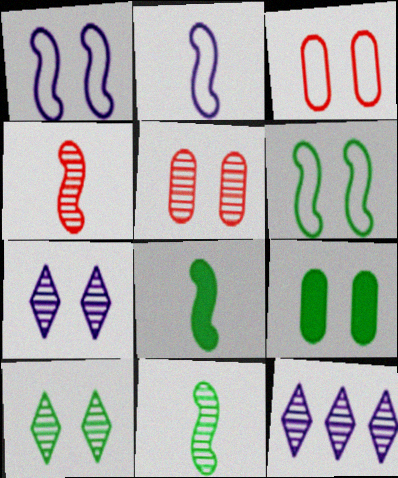[[2, 4, 8], 
[3, 8, 12], 
[5, 11, 12], 
[6, 9, 10]]